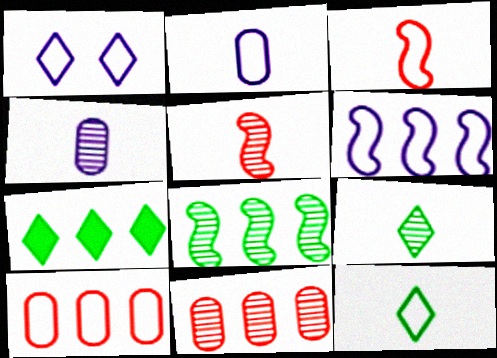[[1, 2, 6], 
[2, 3, 12], 
[4, 5, 9], 
[6, 7, 11]]